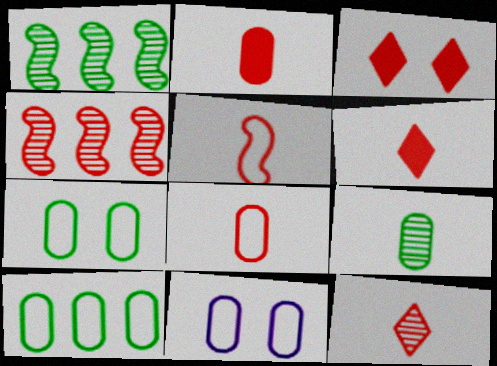[[1, 6, 11], 
[2, 5, 12], 
[3, 4, 8], 
[8, 10, 11]]